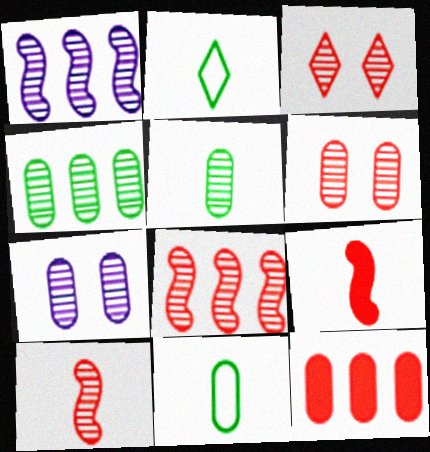[[1, 3, 5], 
[7, 11, 12]]